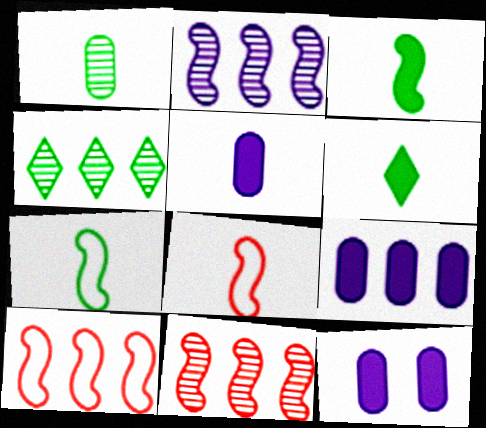[[1, 6, 7], 
[4, 8, 12], 
[4, 9, 10], 
[5, 9, 12]]